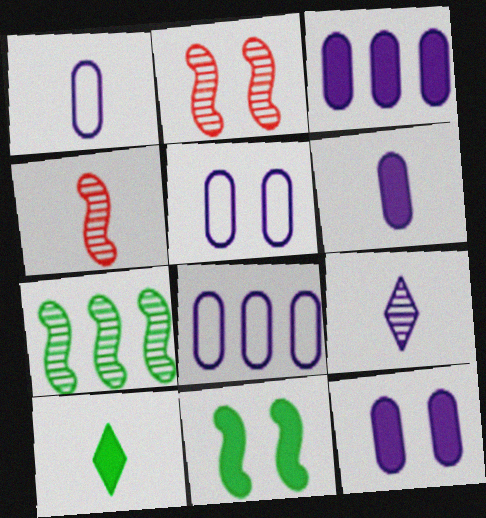[[1, 4, 10], 
[1, 5, 8], 
[2, 8, 10], 
[3, 6, 12]]